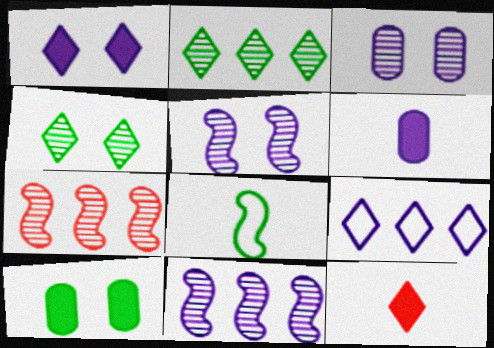[[2, 8, 10], 
[4, 9, 12], 
[5, 6, 9]]